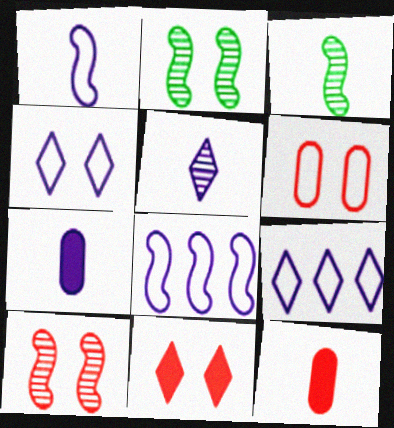[[1, 5, 7], 
[2, 9, 12], 
[6, 10, 11]]